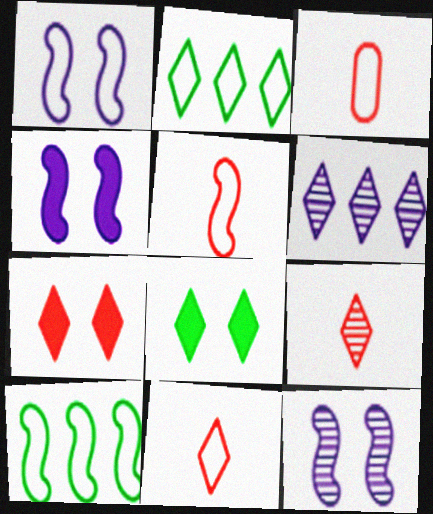[[1, 2, 3], 
[1, 4, 12], 
[1, 5, 10], 
[3, 5, 11], 
[6, 8, 11]]